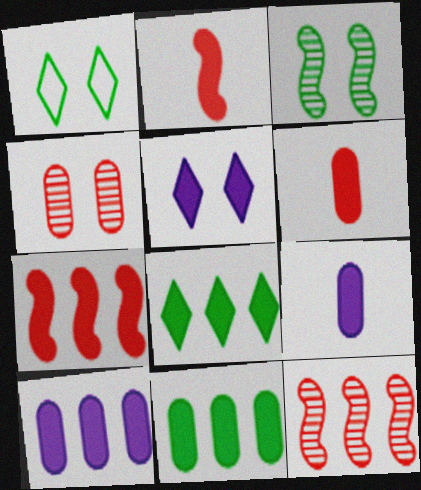[[1, 9, 12], 
[2, 5, 11], 
[7, 8, 10]]